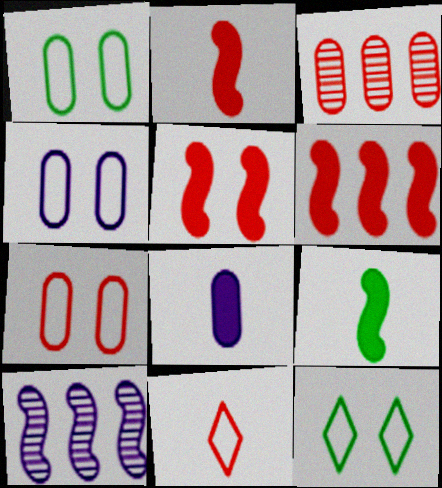[[1, 3, 8], 
[1, 4, 7], 
[2, 5, 6], 
[3, 5, 11]]